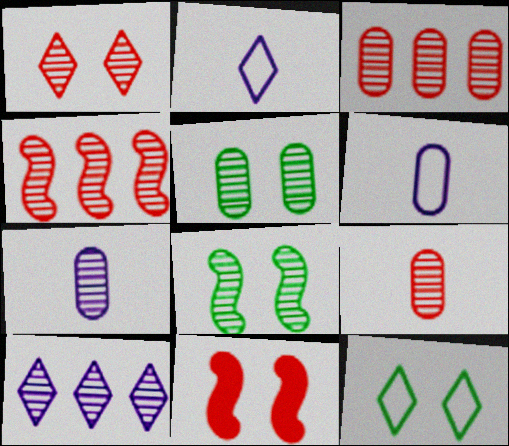[[1, 4, 9], 
[3, 5, 7], 
[8, 9, 10]]